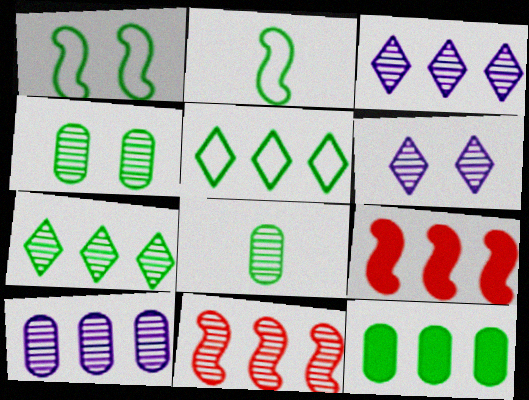[[5, 9, 10], 
[6, 8, 11], 
[7, 10, 11]]